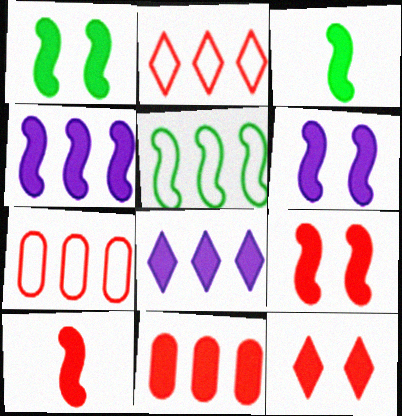[[1, 4, 10], 
[1, 6, 9], 
[3, 4, 9], 
[10, 11, 12]]